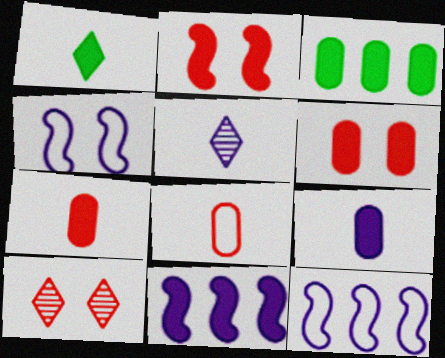[[1, 6, 11], 
[3, 6, 9]]